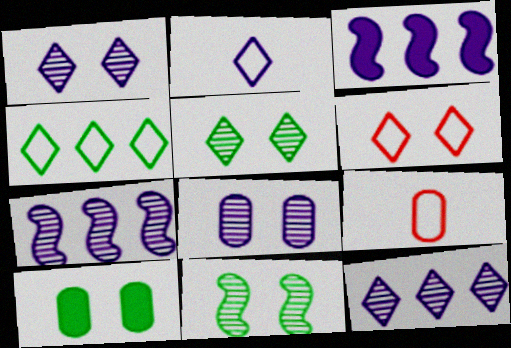[[2, 3, 8], 
[2, 4, 6], 
[3, 5, 9]]